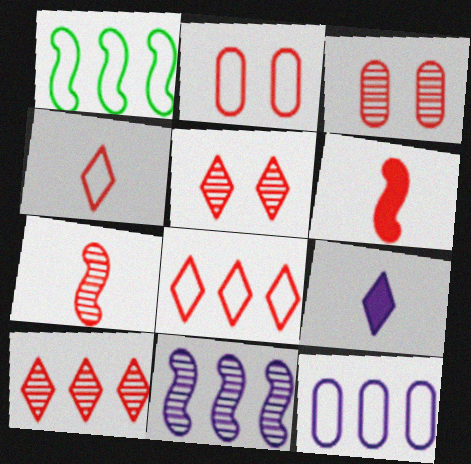[[1, 3, 9], 
[1, 8, 12], 
[2, 6, 10], 
[3, 6, 8], 
[3, 7, 10]]